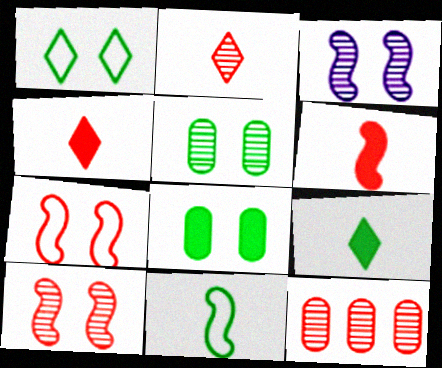[[2, 10, 12], 
[4, 7, 12]]